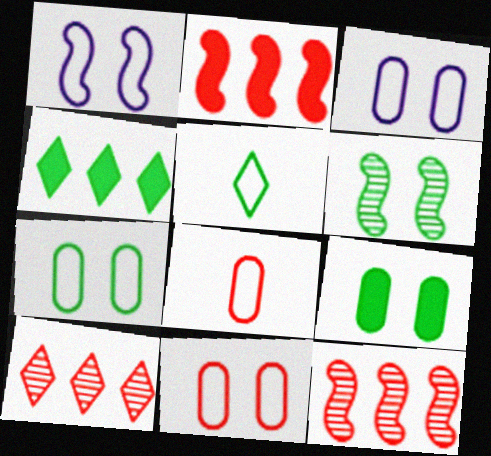[[3, 7, 11]]